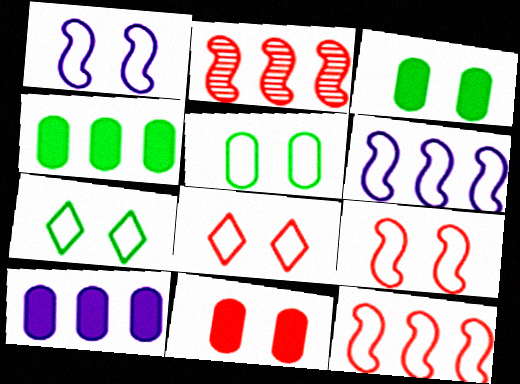[[1, 5, 8]]